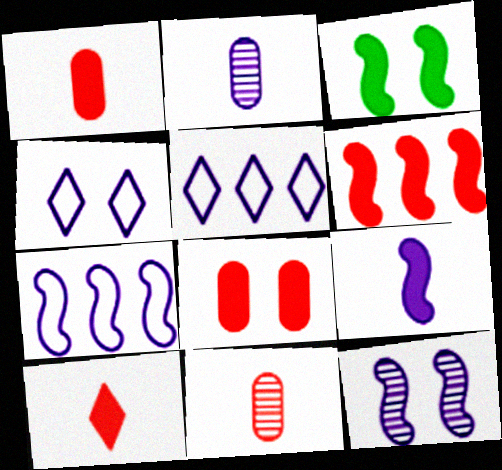[[3, 5, 11], 
[3, 6, 9], 
[6, 8, 10], 
[7, 9, 12]]